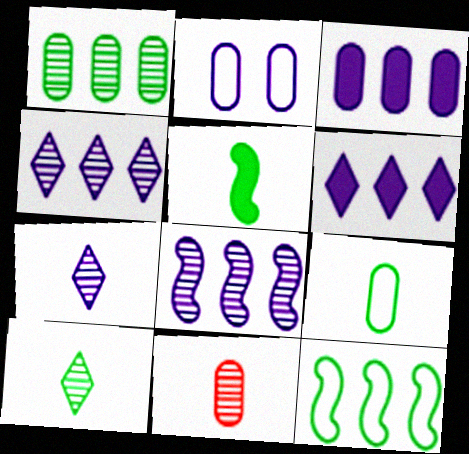[[5, 9, 10]]